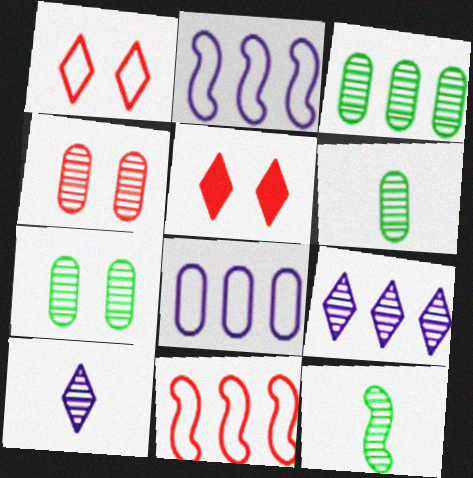[[2, 5, 6], 
[3, 6, 7], 
[4, 9, 12], 
[5, 8, 12]]